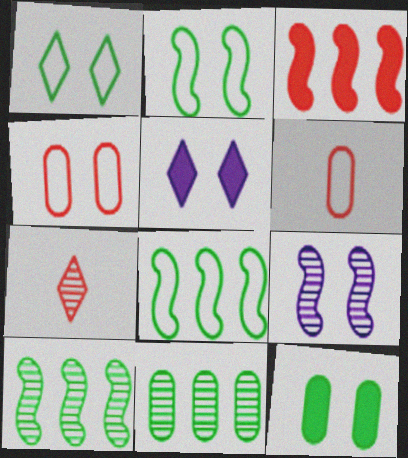[[3, 4, 7], 
[5, 6, 10], 
[7, 9, 11]]